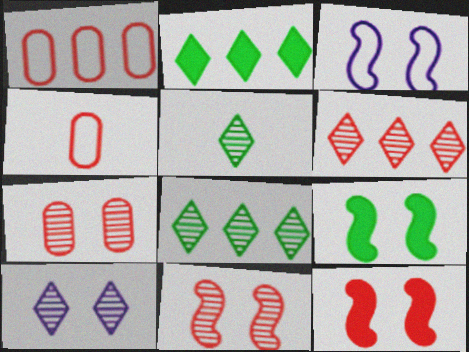[[3, 9, 11], 
[4, 6, 12], 
[5, 6, 10]]